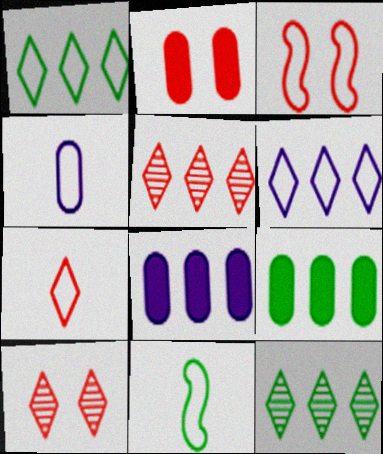[[1, 3, 4], 
[2, 3, 10], 
[4, 7, 11], 
[8, 10, 11]]